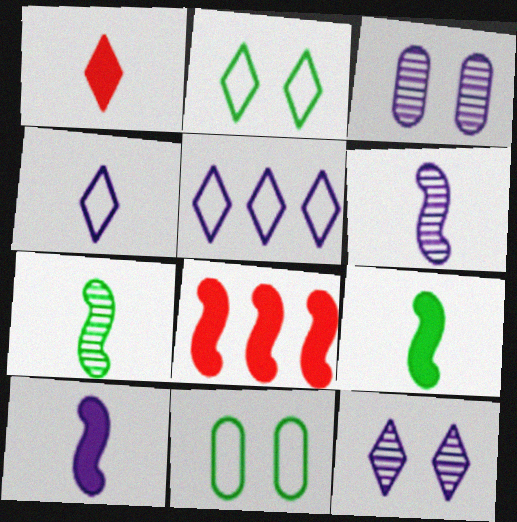[[3, 5, 10]]